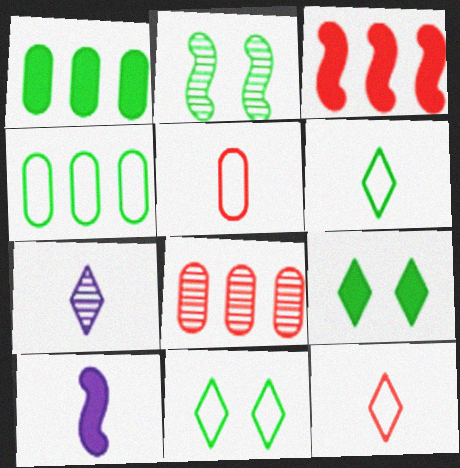[[1, 2, 6], 
[2, 7, 8], 
[8, 10, 11]]